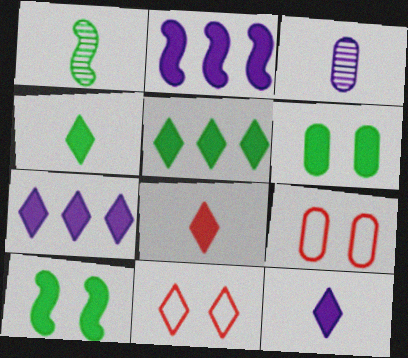[[1, 7, 9], 
[2, 6, 8], 
[4, 8, 12]]